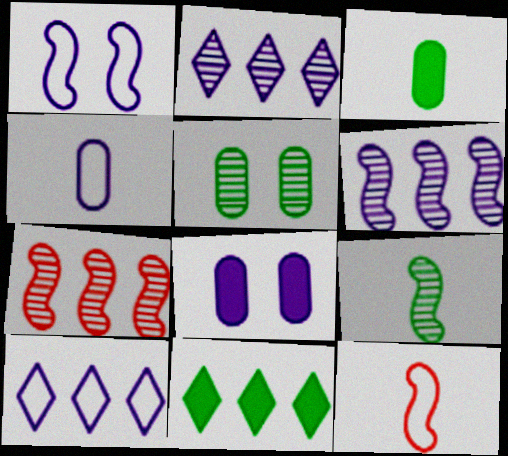[[1, 4, 10]]